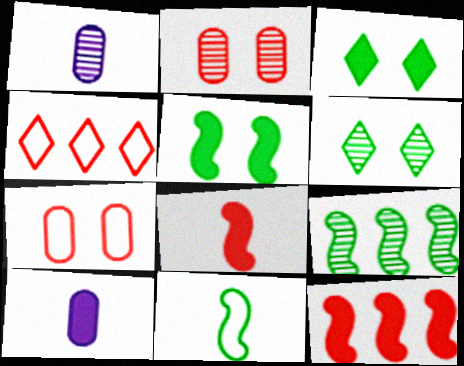[[1, 4, 5], 
[2, 4, 8], 
[3, 10, 12], 
[5, 9, 11]]